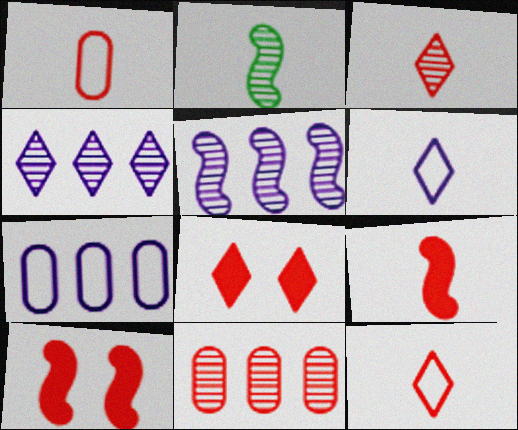[[1, 3, 9], 
[2, 7, 8], 
[10, 11, 12]]